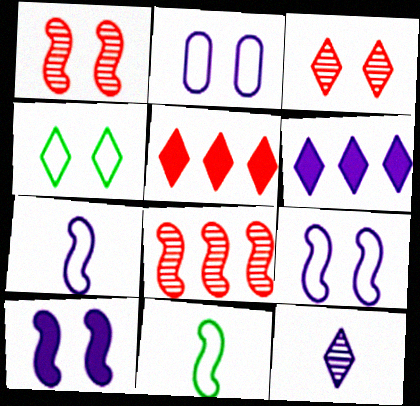[[4, 5, 12], 
[8, 10, 11]]